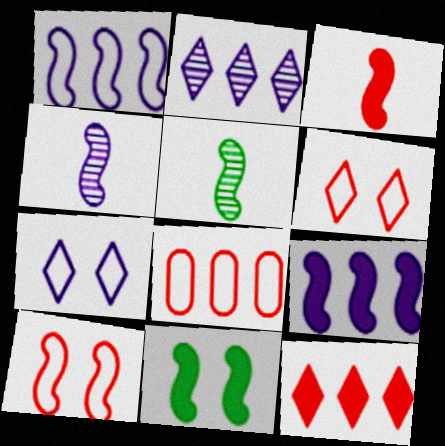[[3, 9, 11], 
[5, 9, 10]]